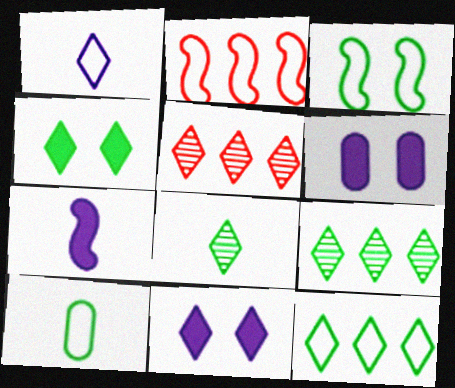[[1, 4, 5], 
[2, 6, 8], 
[3, 10, 12], 
[4, 8, 12]]